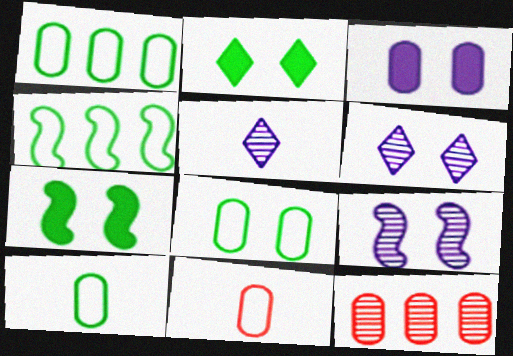[[1, 8, 10], 
[3, 10, 12]]